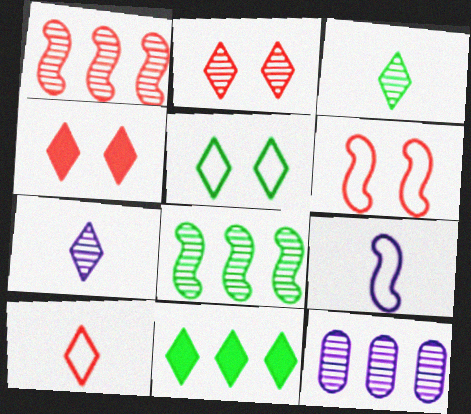[[3, 5, 11]]